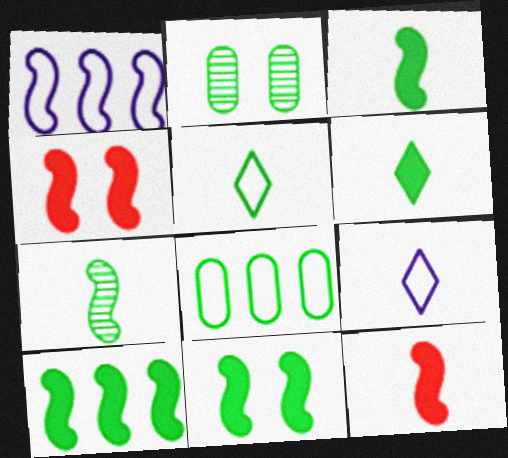[[1, 4, 7], 
[2, 5, 10], 
[3, 10, 11]]